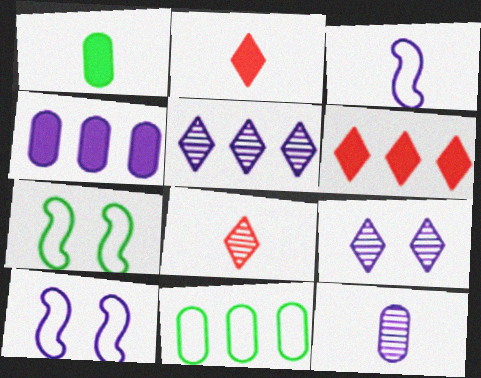[[1, 3, 8], 
[3, 4, 9], 
[4, 7, 8], 
[6, 7, 12]]